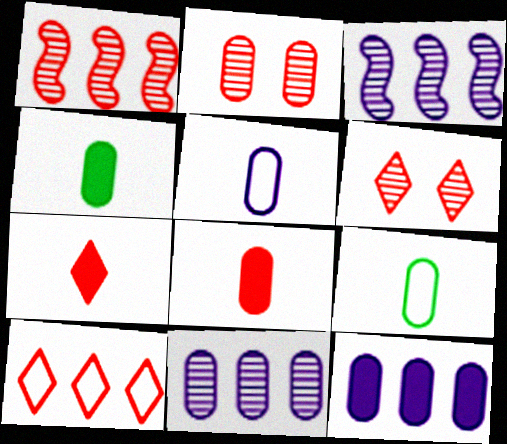[[2, 9, 12], 
[6, 7, 10]]